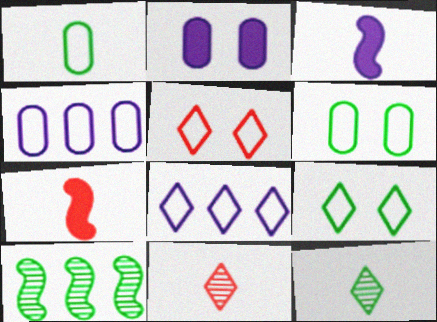[[1, 3, 11]]